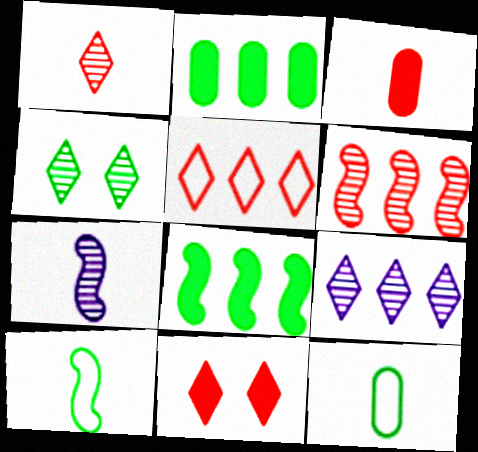[[1, 4, 9], 
[1, 5, 11], 
[2, 4, 10], 
[4, 8, 12]]